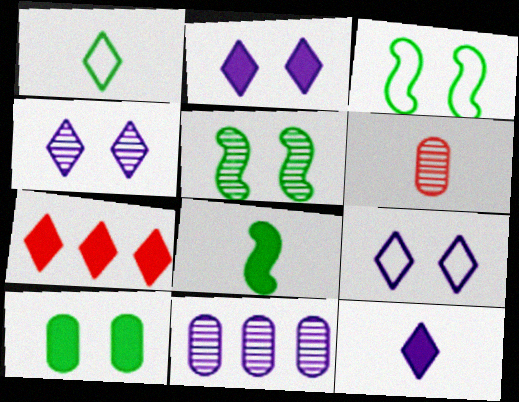[[1, 4, 7], 
[2, 4, 9]]